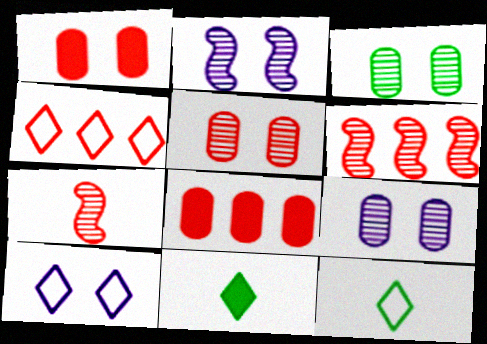[[1, 4, 7], 
[2, 8, 12], 
[3, 5, 9], 
[4, 6, 8], 
[4, 10, 12]]